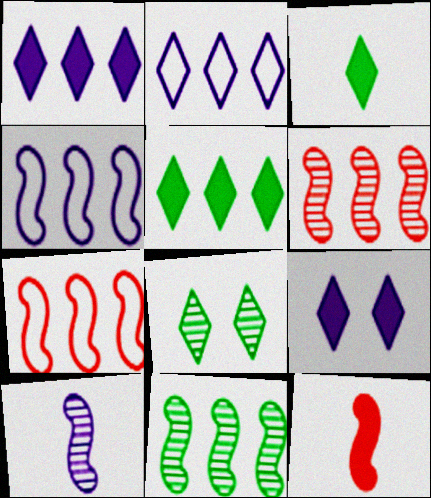[]